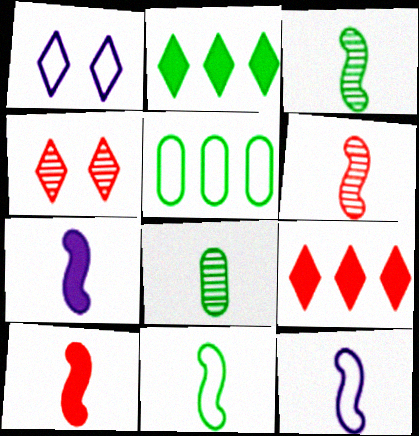[[3, 10, 12], 
[4, 5, 7], 
[6, 7, 11]]